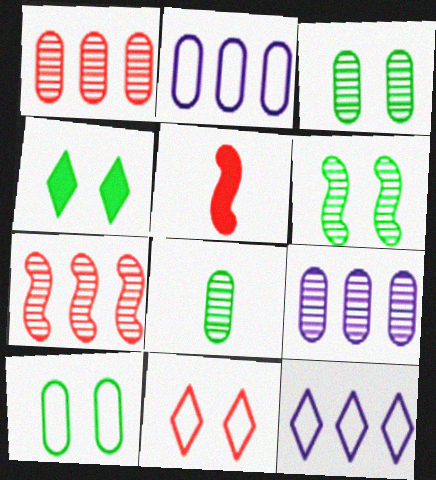[[1, 5, 11], 
[3, 5, 12], 
[4, 6, 10]]